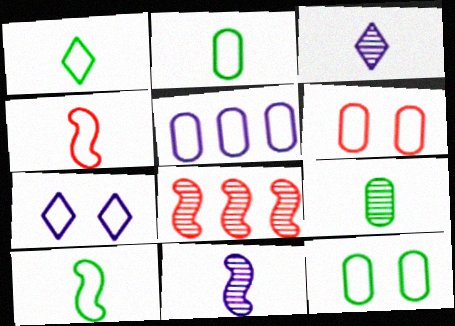[[1, 2, 10], 
[2, 5, 6]]